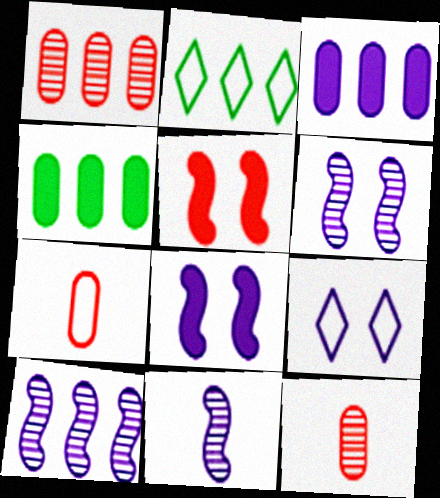[[2, 8, 12], 
[3, 9, 11], 
[6, 10, 11]]